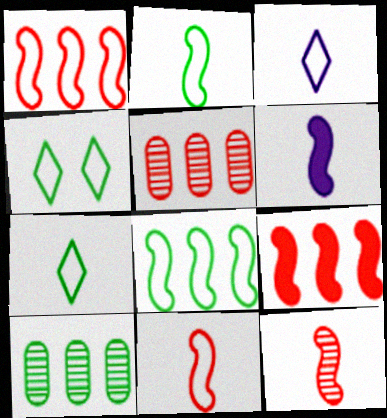[[2, 6, 12], 
[4, 5, 6]]